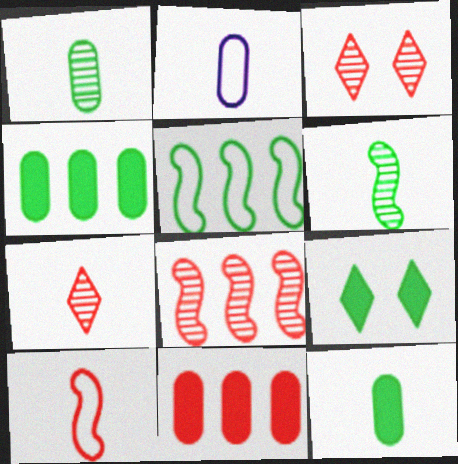[[1, 5, 9], 
[2, 8, 9], 
[3, 10, 11]]